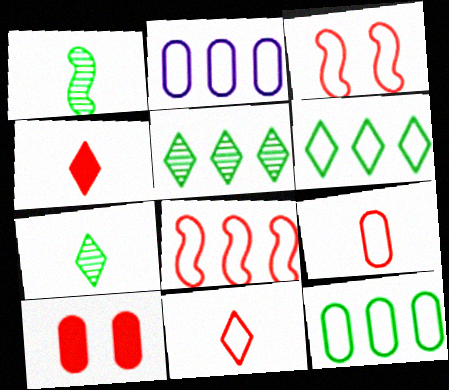[[2, 6, 8]]